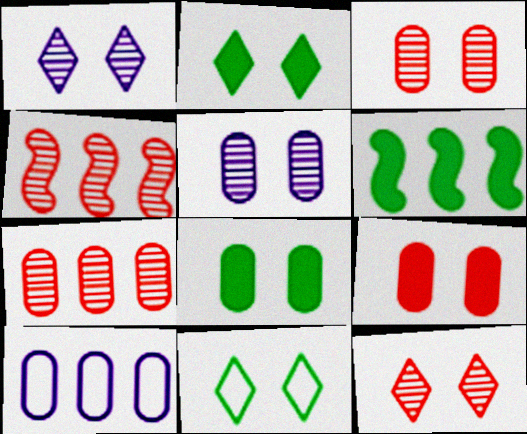[]